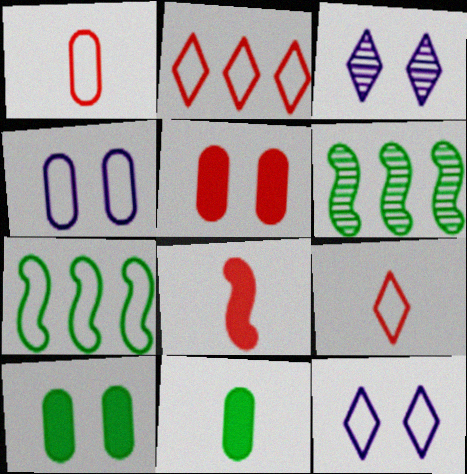[[1, 7, 12], 
[4, 7, 9]]